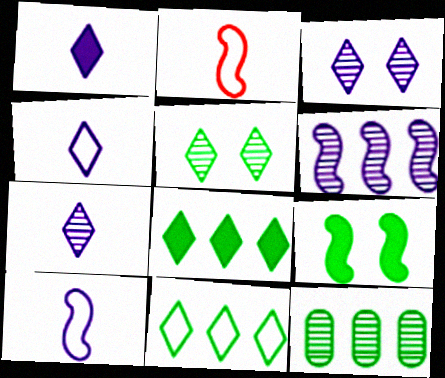[[1, 4, 7], 
[2, 6, 9]]